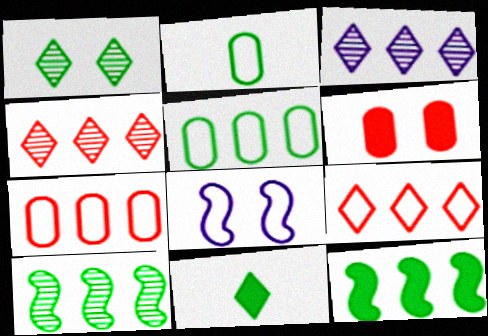[[1, 2, 12], 
[1, 6, 8], 
[2, 8, 9], 
[3, 7, 12]]